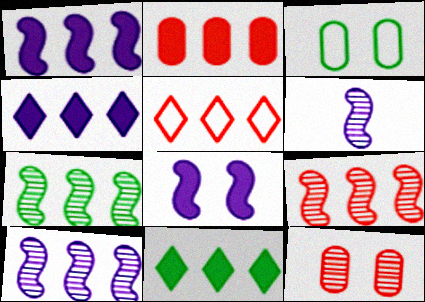[[1, 2, 11], 
[2, 5, 9], 
[7, 9, 10]]